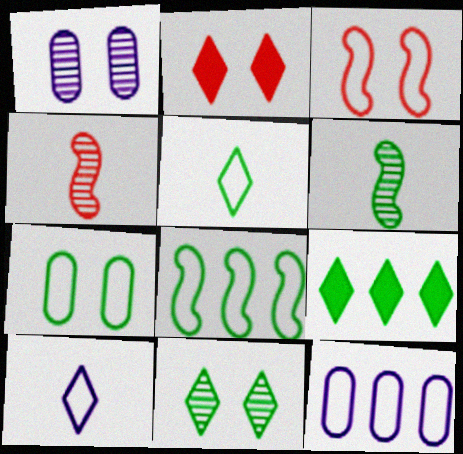[[2, 6, 12], 
[3, 5, 12], 
[5, 7, 8], 
[5, 9, 11], 
[6, 7, 9]]